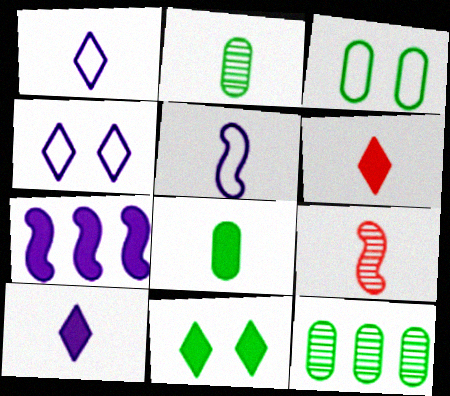[[1, 8, 9], 
[2, 5, 6], 
[3, 8, 12]]